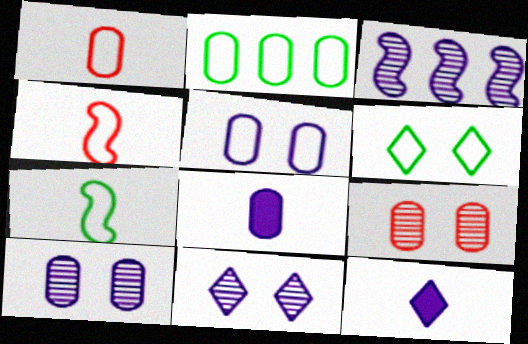[[1, 2, 5], 
[2, 6, 7], 
[2, 8, 9], 
[3, 5, 12]]